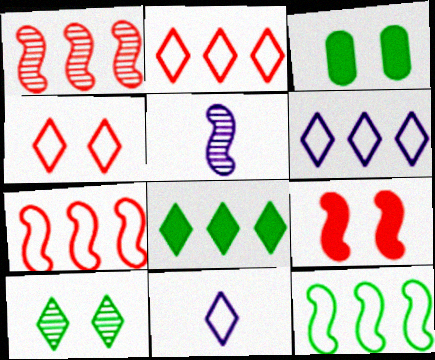[[1, 3, 11], 
[2, 3, 5], 
[5, 9, 12]]